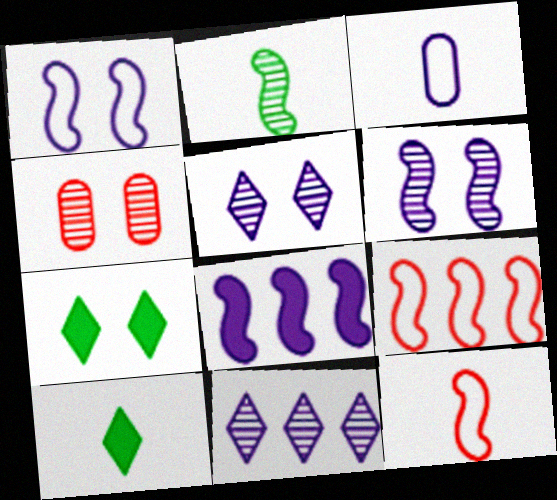[[1, 4, 7], 
[2, 4, 11], 
[3, 5, 8]]